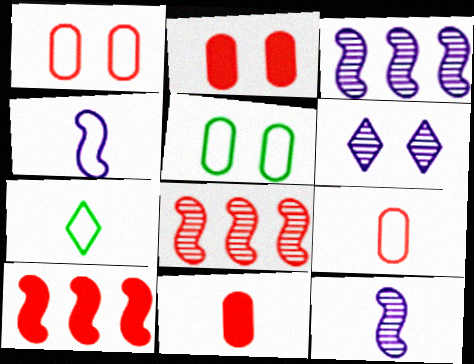[[2, 3, 7], 
[4, 7, 9], 
[7, 11, 12]]